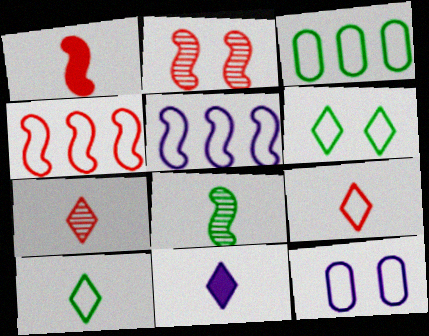[[1, 2, 4], 
[2, 3, 11], 
[4, 10, 12], 
[7, 10, 11]]